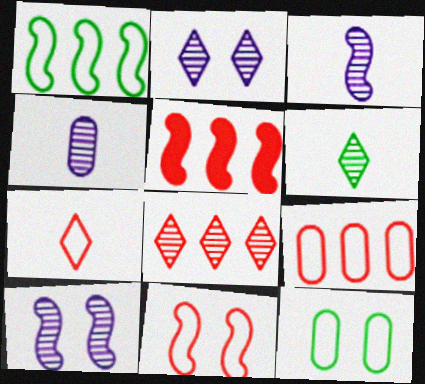[[2, 6, 8], 
[5, 8, 9], 
[7, 9, 11]]